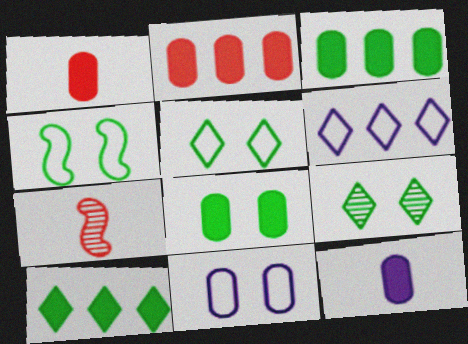[[2, 8, 12], 
[4, 8, 9], 
[6, 7, 8], 
[7, 10, 11]]